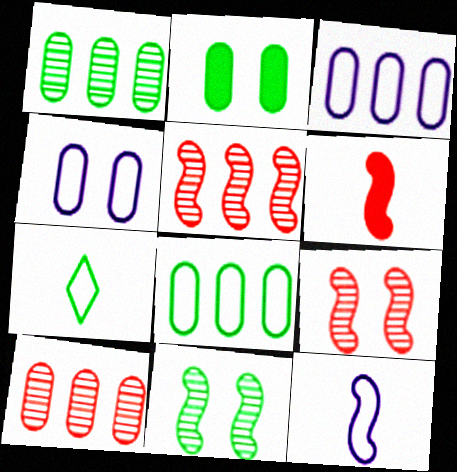[]